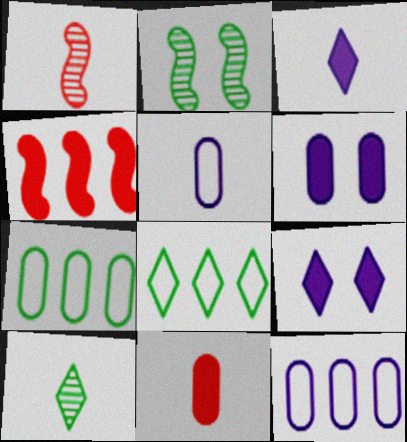[[1, 6, 8], 
[1, 7, 9]]